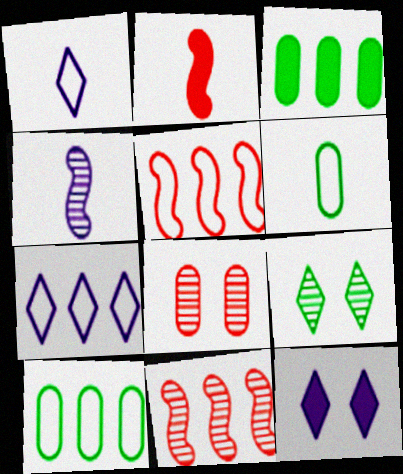[[2, 3, 12], 
[3, 7, 11], 
[5, 7, 10], 
[6, 11, 12]]